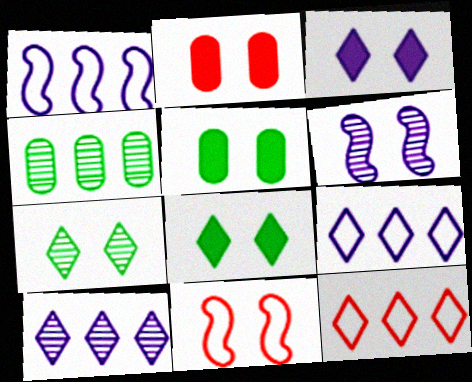[]